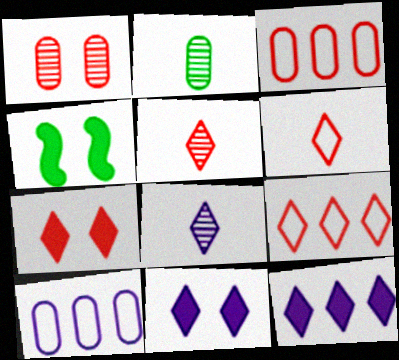[[3, 4, 8], 
[4, 5, 10], 
[5, 7, 9]]